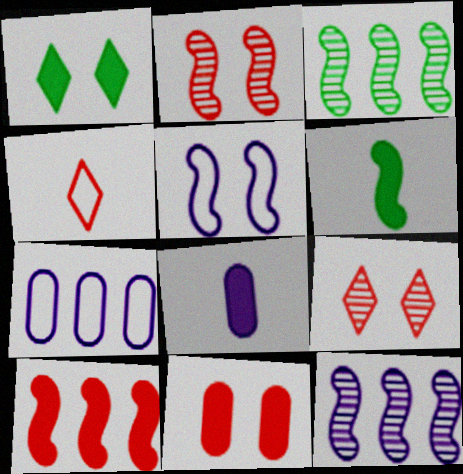[[1, 8, 10], 
[6, 7, 9]]